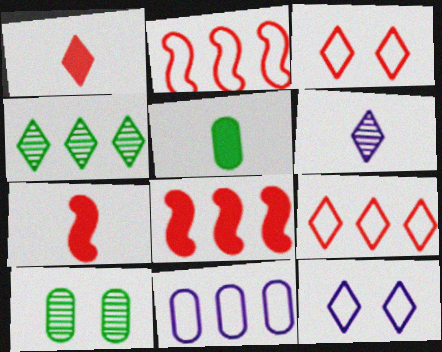[[1, 4, 12], 
[4, 8, 11]]